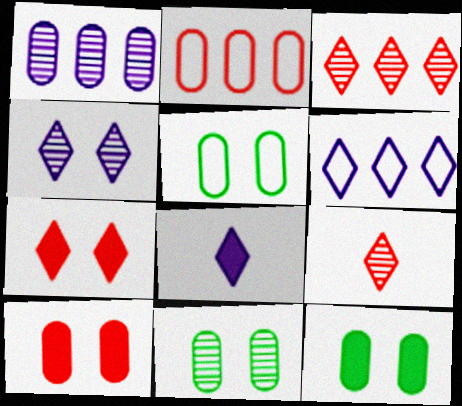[[4, 6, 8], 
[5, 11, 12]]